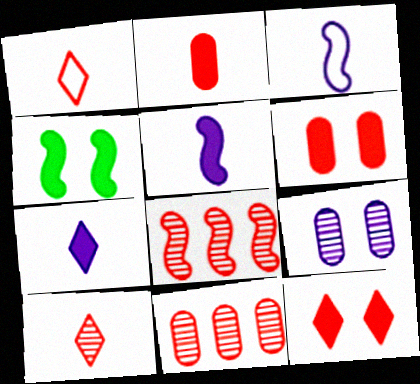[[1, 6, 8], 
[3, 4, 8]]